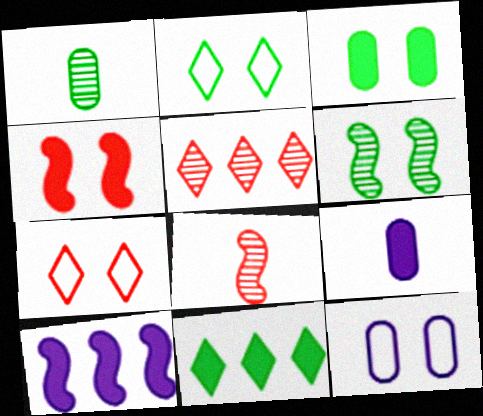[[1, 7, 10], 
[2, 3, 6], 
[4, 9, 11], 
[8, 11, 12]]